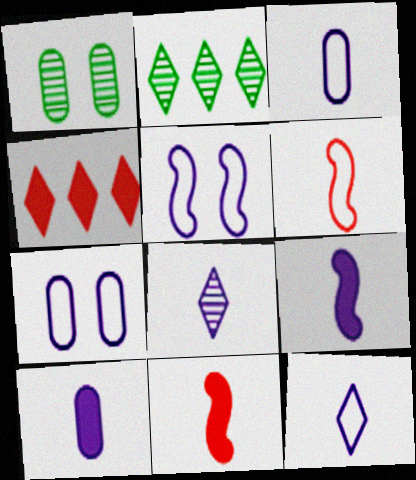[[2, 7, 11], 
[3, 8, 9]]